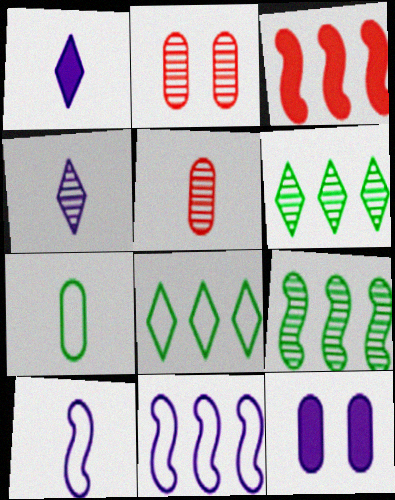[[2, 4, 9], 
[3, 9, 11], 
[4, 11, 12]]